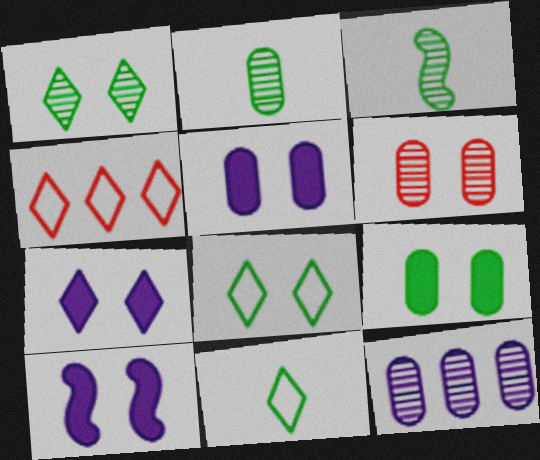[[2, 4, 10], 
[2, 6, 12], 
[3, 4, 5], 
[5, 7, 10], 
[6, 8, 10]]